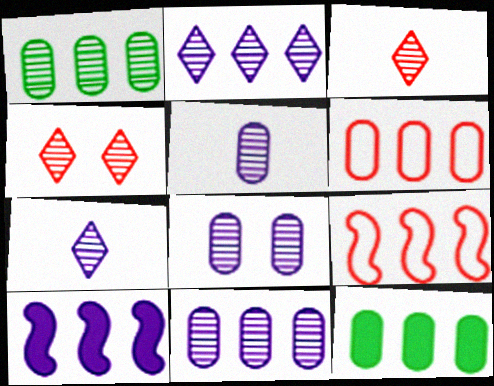[[2, 9, 12], 
[5, 8, 11], 
[6, 11, 12]]